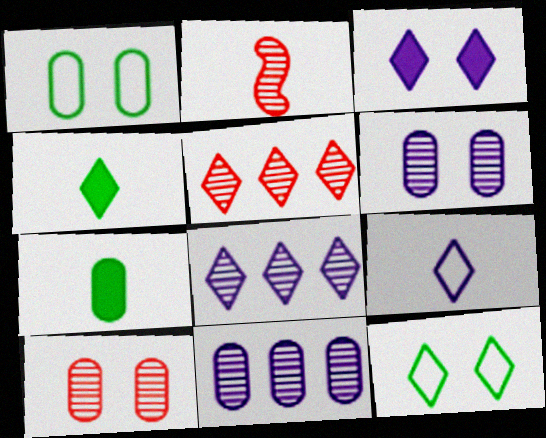[[2, 5, 10], 
[2, 7, 9], 
[3, 8, 9]]